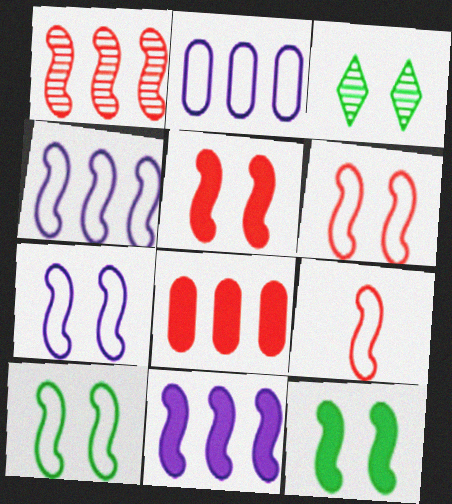[[1, 5, 9], 
[4, 9, 10], 
[6, 7, 10]]